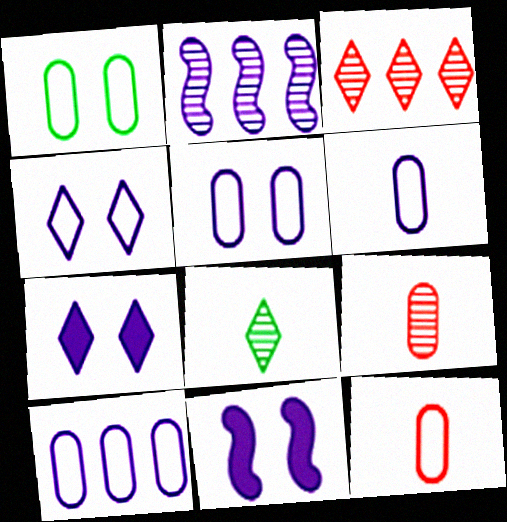[[1, 10, 12], 
[2, 6, 7], 
[5, 6, 10]]